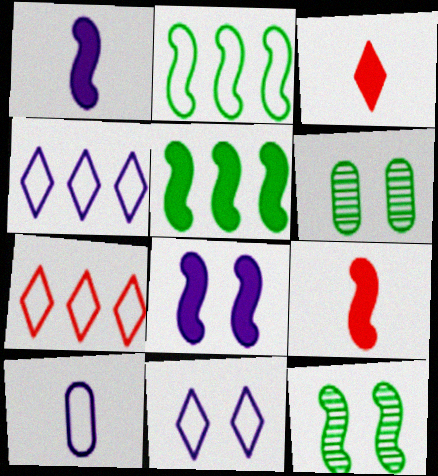[[1, 6, 7], 
[4, 6, 9], 
[5, 8, 9]]